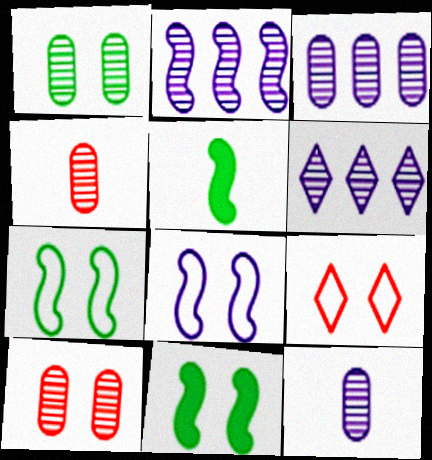[[1, 3, 4], 
[2, 3, 6], 
[3, 5, 9]]